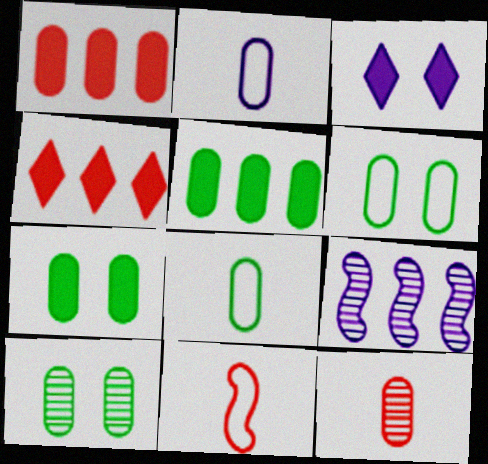[[1, 2, 10], 
[2, 3, 9], 
[5, 8, 10], 
[6, 7, 10]]